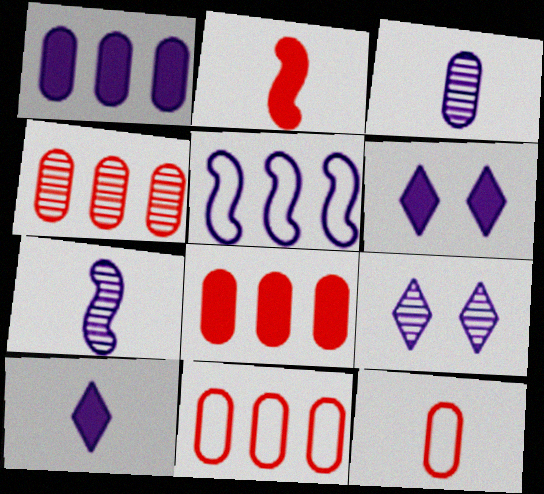[[3, 5, 6], 
[4, 8, 11]]